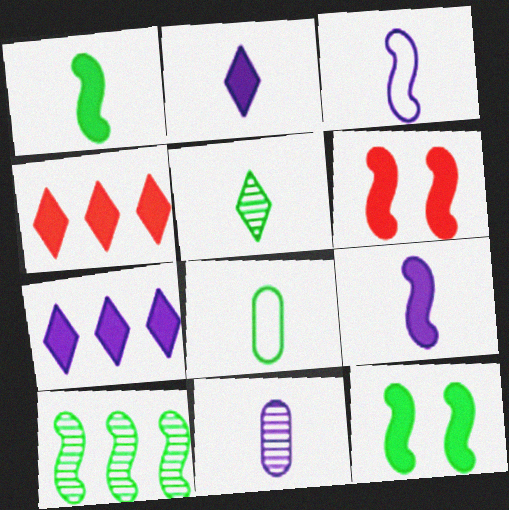[[1, 5, 8], 
[2, 3, 11], 
[3, 6, 10]]